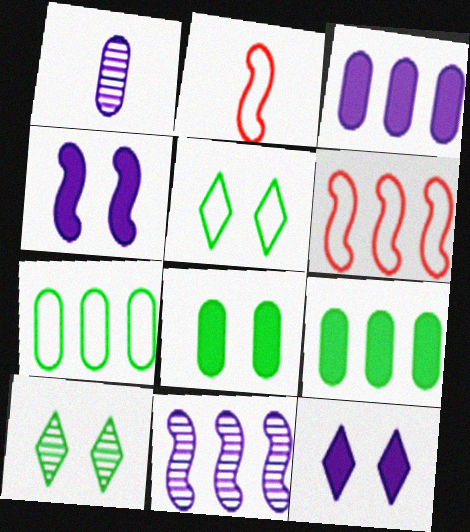[[2, 3, 10]]